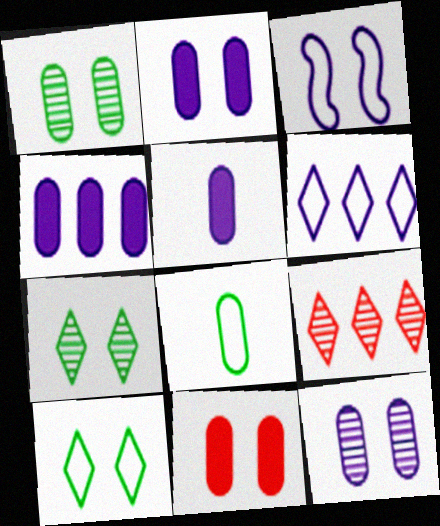[[2, 4, 5], 
[3, 7, 11]]